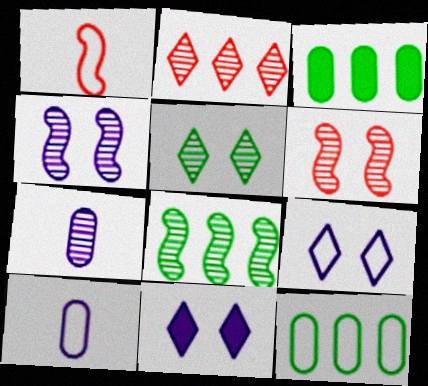[[1, 9, 12]]